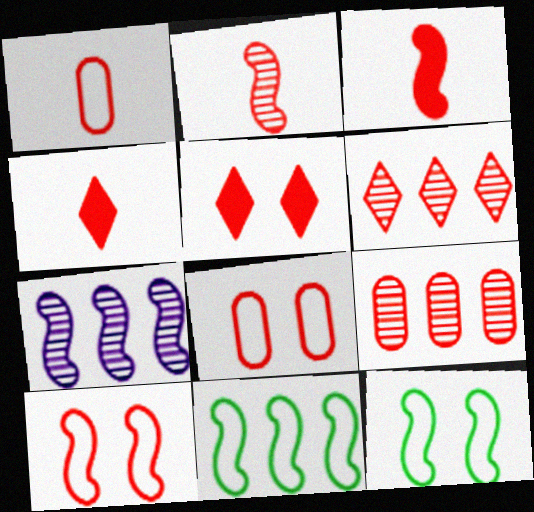[[1, 2, 4], 
[3, 6, 8], 
[3, 7, 12], 
[4, 9, 10]]